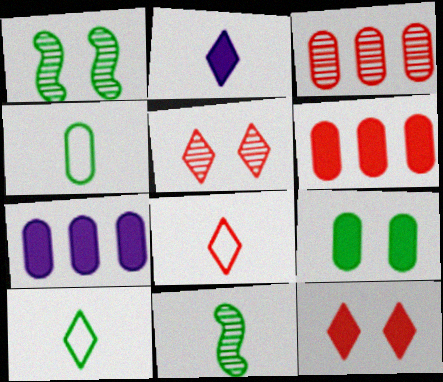[[1, 7, 8]]